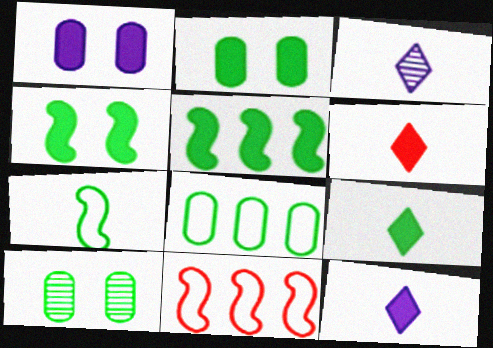[[1, 5, 6], 
[2, 3, 11], 
[2, 5, 9], 
[6, 9, 12], 
[10, 11, 12]]